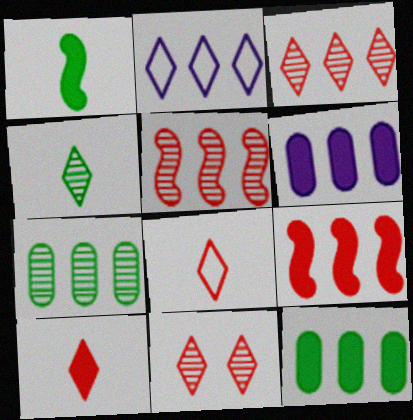[[2, 5, 12], 
[2, 7, 9]]